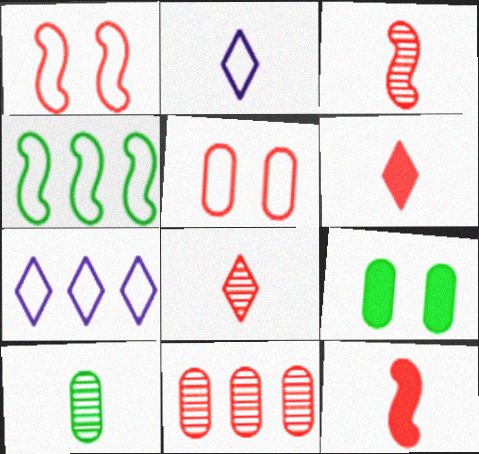[[1, 6, 11], 
[2, 4, 5], 
[2, 10, 12], 
[3, 7, 9]]